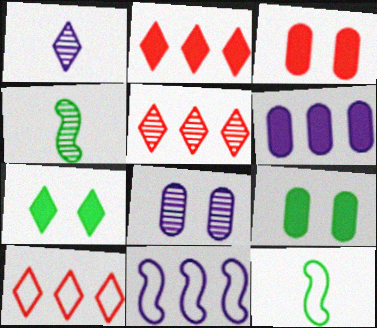[[1, 7, 10], 
[2, 5, 10], 
[2, 8, 12], 
[4, 5, 8]]